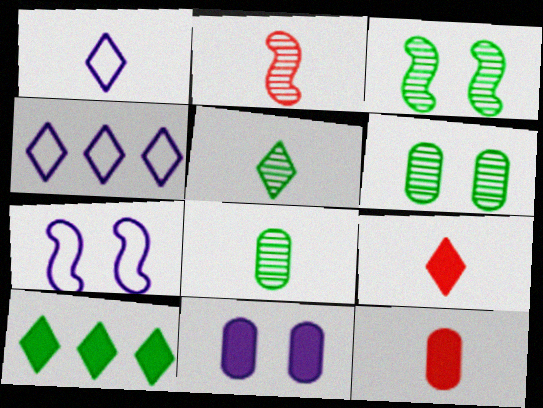[[1, 5, 9], 
[3, 4, 12]]